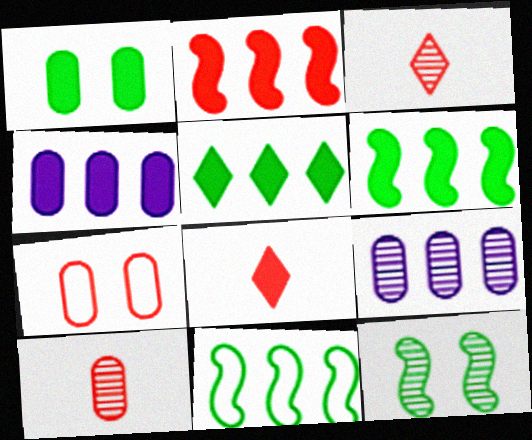[[2, 3, 7], 
[2, 4, 5], 
[3, 9, 12]]